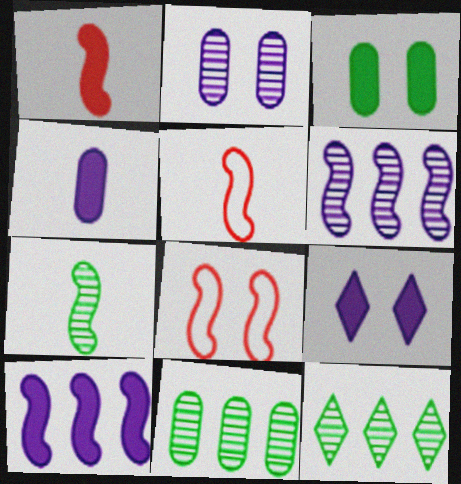[[4, 8, 12], 
[4, 9, 10], 
[5, 9, 11], 
[7, 8, 10]]